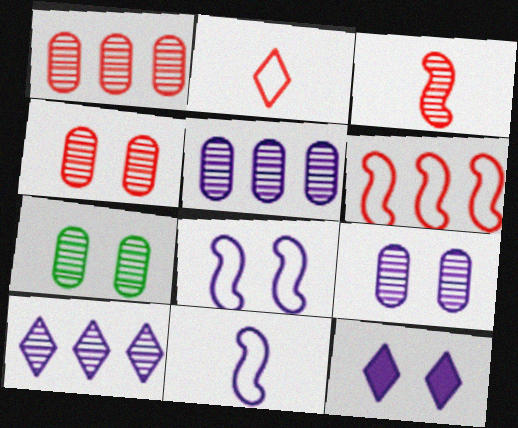[[3, 7, 10], 
[4, 7, 9], 
[5, 11, 12], 
[8, 9, 12]]